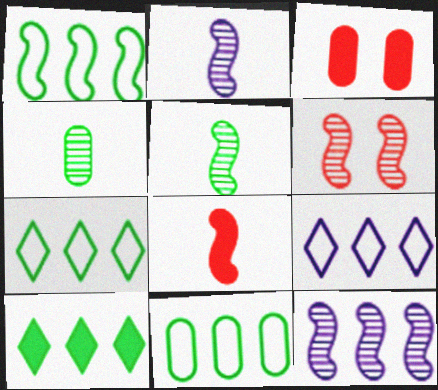[[1, 7, 11], 
[2, 3, 7], 
[3, 5, 9], 
[5, 6, 12]]